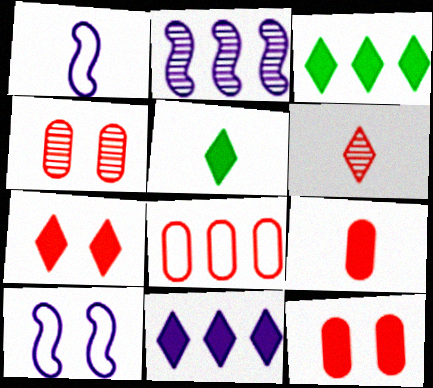[[1, 3, 4], 
[2, 3, 8], 
[4, 8, 9], 
[5, 7, 11]]